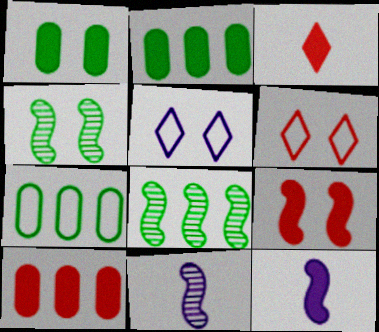[[2, 6, 11], 
[3, 9, 10]]